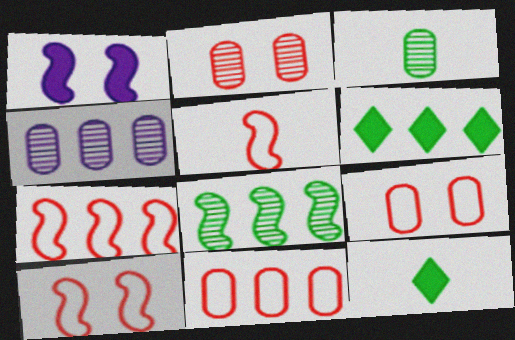[[1, 5, 8], 
[2, 3, 4], 
[4, 6, 7], 
[4, 10, 12], 
[5, 7, 10]]